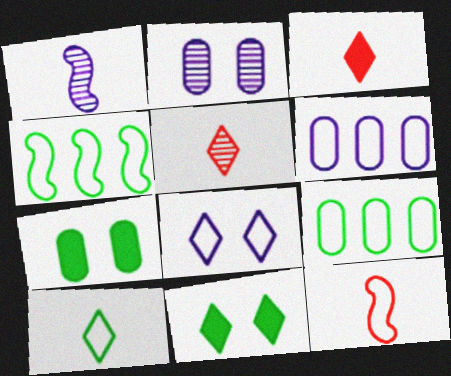[[2, 3, 4], 
[8, 9, 12]]